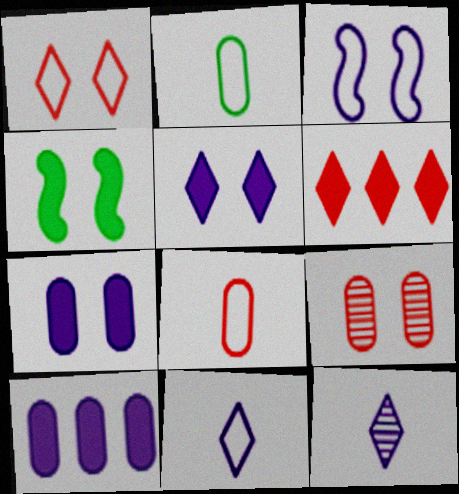[[2, 9, 10], 
[3, 10, 12]]